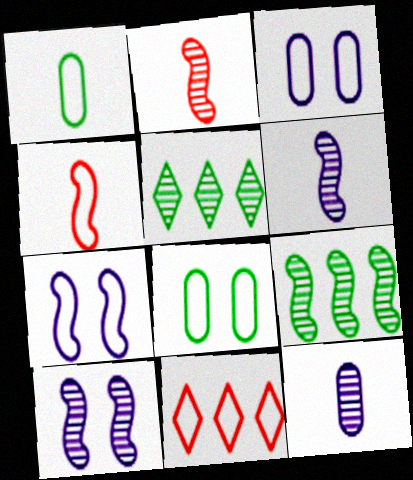[[1, 7, 11], 
[2, 9, 10]]